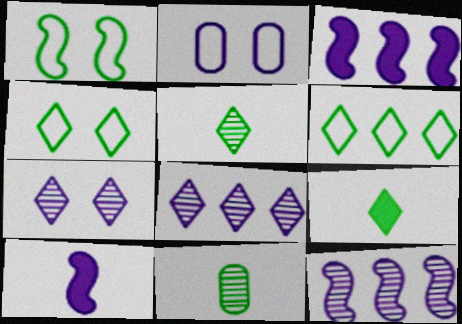[[2, 8, 10]]